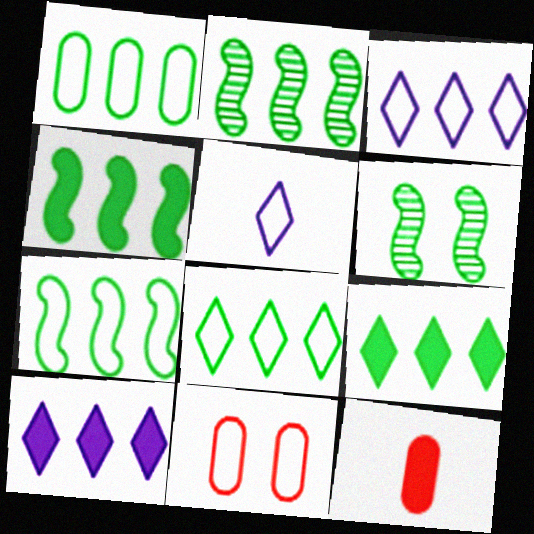[[1, 2, 9], 
[1, 7, 8], 
[2, 4, 7], 
[3, 6, 12], 
[5, 7, 11]]